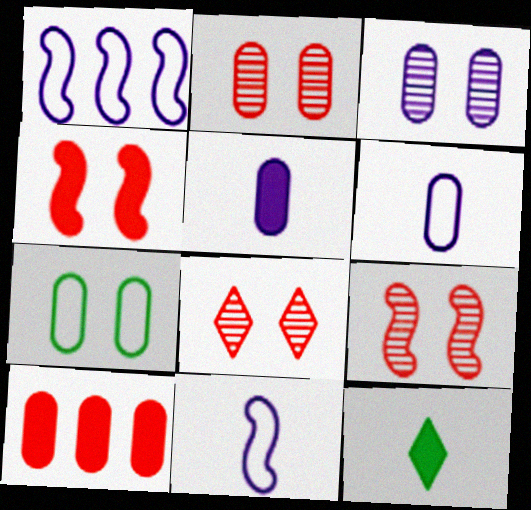[[1, 2, 12], 
[2, 8, 9]]